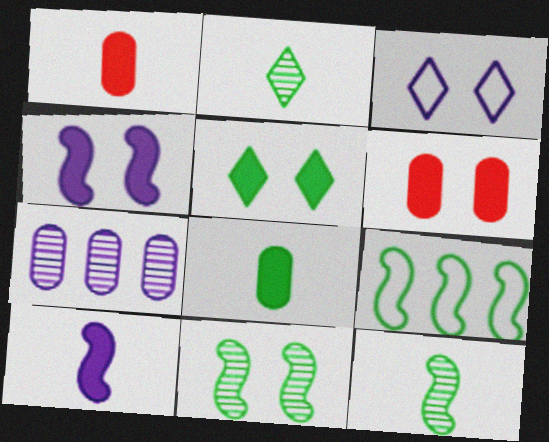[[3, 6, 11], 
[3, 7, 10], 
[4, 5, 6]]